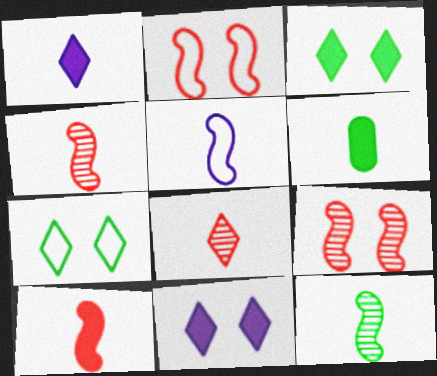[[1, 6, 10], 
[5, 6, 8], 
[5, 10, 12]]